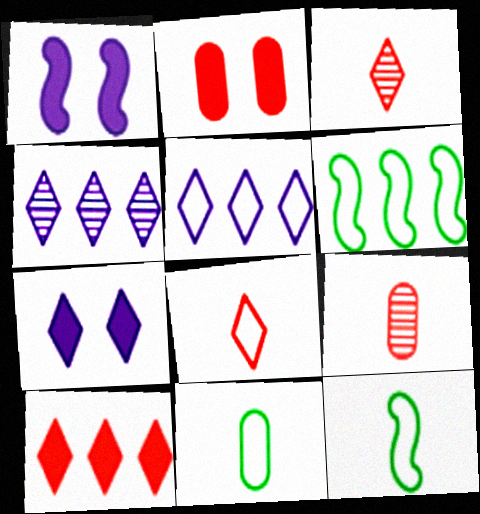[[2, 4, 12], 
[6, 7, 9]]